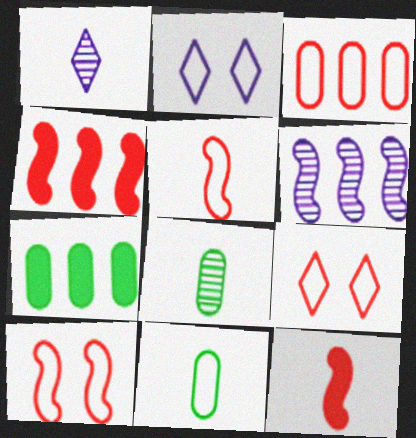[[1, 7, 10], 
[1, 11, 12], 
[2, 4, 8], 
[3, 5, 9]]